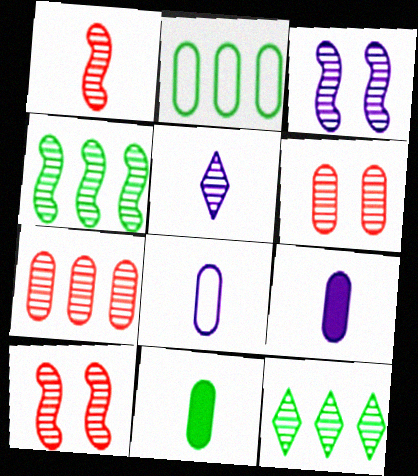[[1, 3, 4], 
[2, 6, 9], 
[4, 5, 6]]